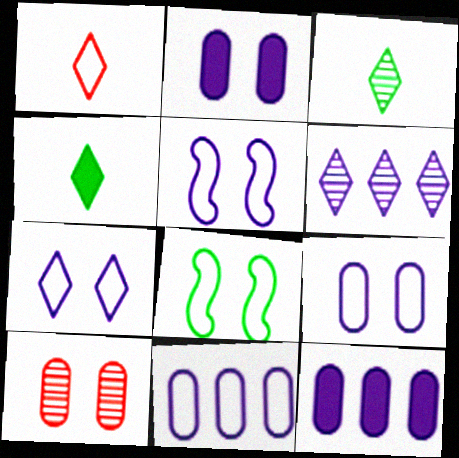[[1, 8, 11], 
[5, 7, 9]]